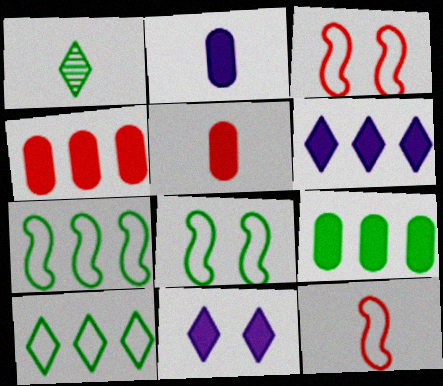[[1, 2, 12], 
[1, 8, 9]]